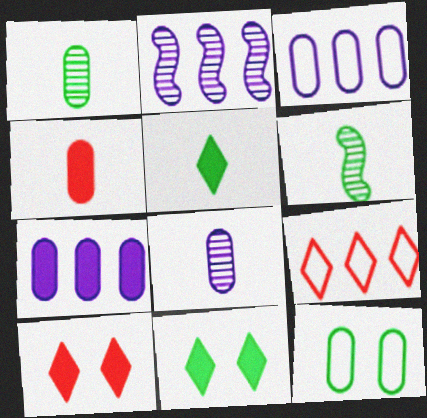[[3, 6, 10]]